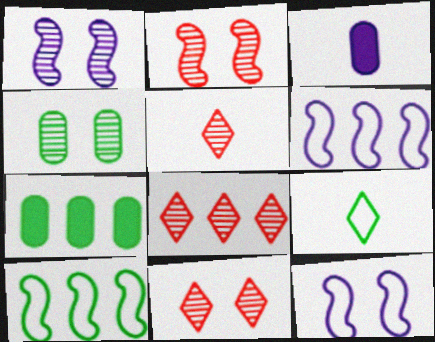[[1, 4, 11], 
[3, 10, 11], 
[5, 7, 12], 
[5, 8, 11], 
[6, 7, 8]]